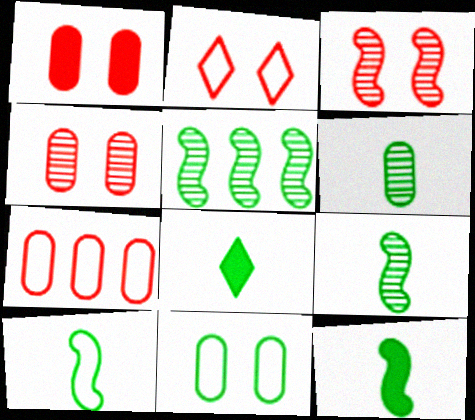[[1, 2, 3], 
[5, 8, 11], 
[6, 8, 10], 
[9, 10, 12]]